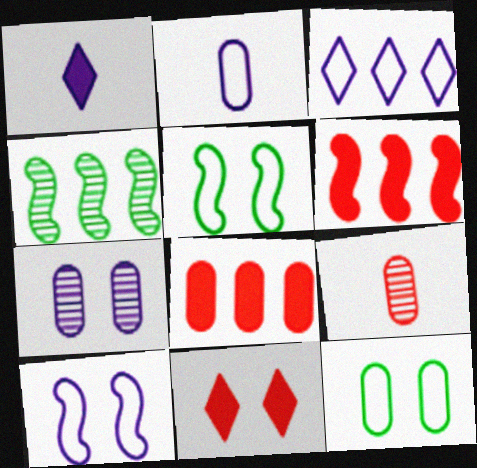[[2, 3, 10], 
[2, 4, 11], 
[3, 4, 8], 
[5, 7, 11]]